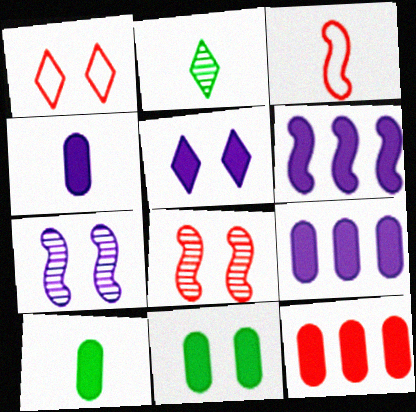[[1, 7, 11], 
[2, 3, 4], 
[4, 5, 6], 
[4, 11, 12]]